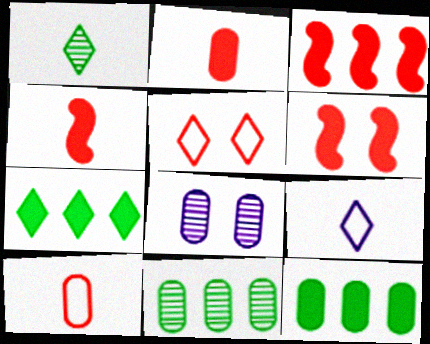[[3, 4, 6], 
[6, 9, 11], 
[8, 10, 12]]